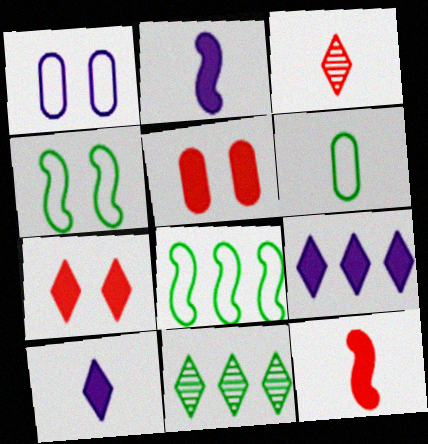[[1, 11, 12], 
[2, 3, 6]]